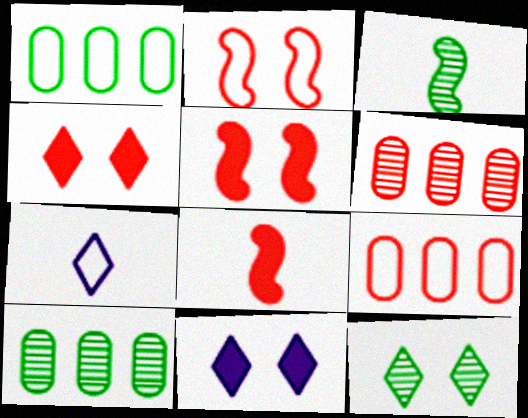[[1, 2, 7], 
[3, 9, 11], 
[3, 10, 12], 
[5, 7, 10]]